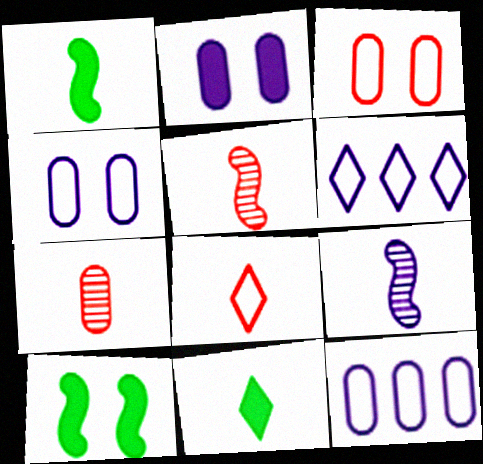[[2, 6, 9], 
[6, 7, 10]]